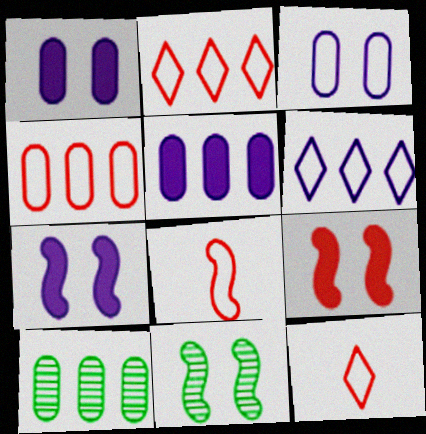[[4, 5, 10], 
[5, 11, 12], 
[7, 10, 12]]